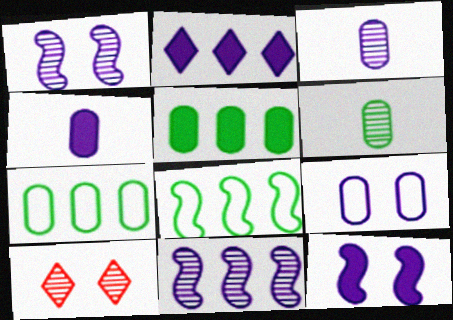[[2, 4, 12], 
[4, 8, 10], 
[6, 10, 11]]